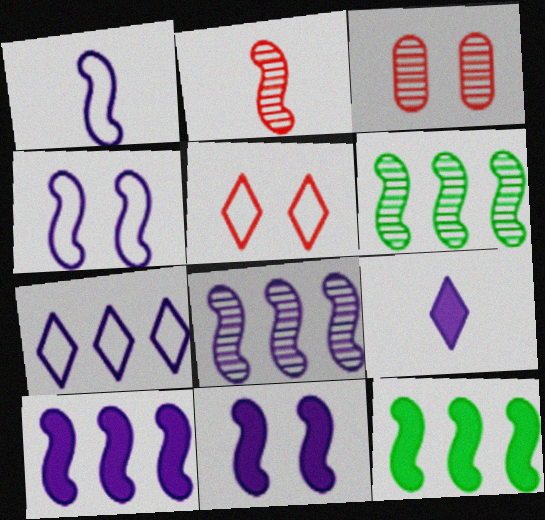[[1, 8, 11], 
[2, 4, 12]]